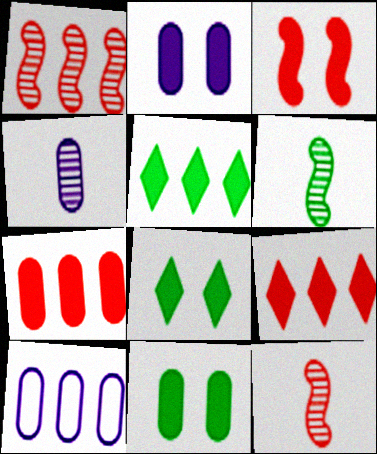[[1, 5, 10], 
[2, 3, 8], 
[2, 4, 10], 
[8, 10, 12]]